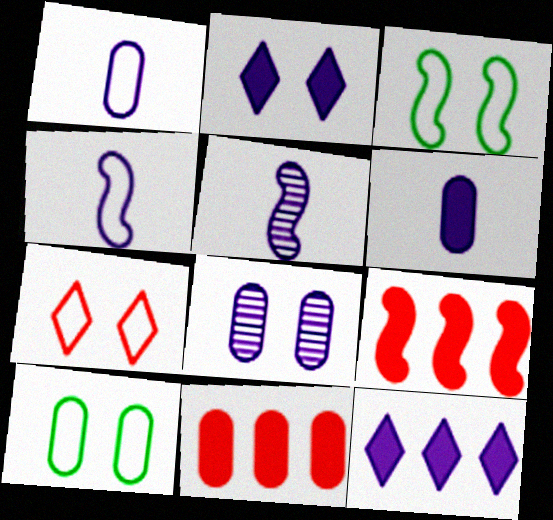[[3, 5, 9], 
[4, 8, 12]]